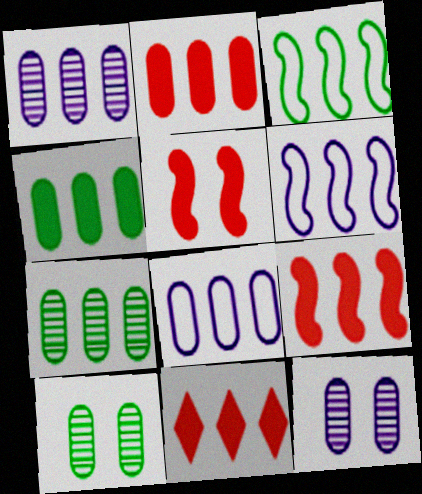[[1, 3, 11], 
[2, 7, 8], 
[2, 9, 11], 
[6, 7, 11]]